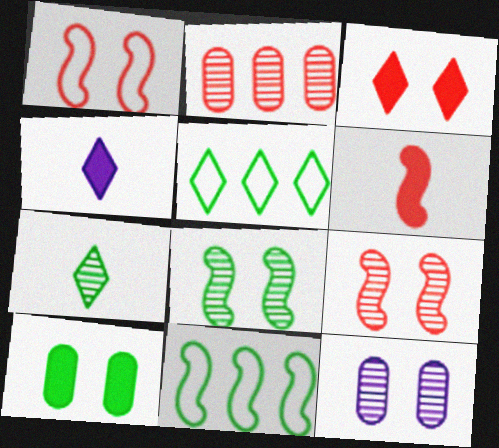[[5, 6, 12], 
[7, 10, 11]]